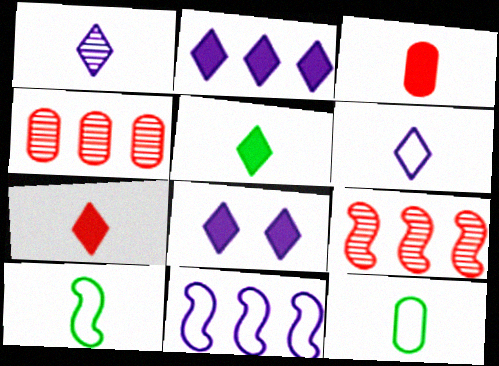[[1, 3, 10], 
[4, 8, 10], 
[8, 9, 12]]